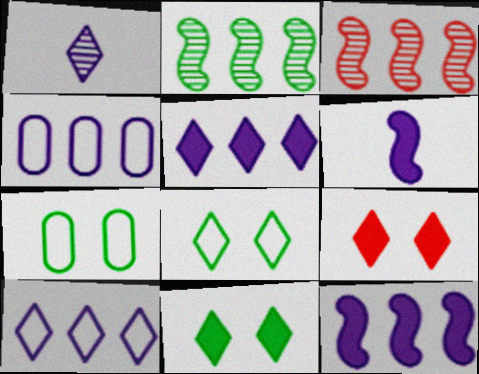[]